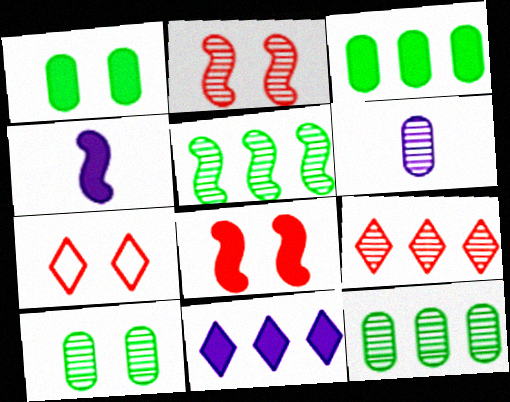[[4, 7, 12]]